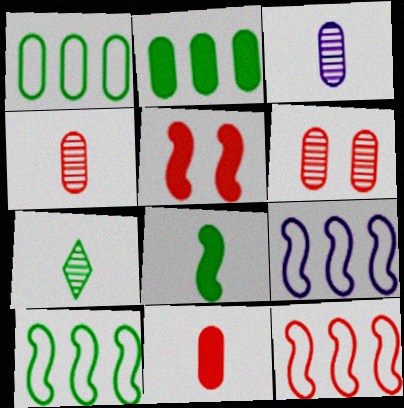[[9, 10, 12]]